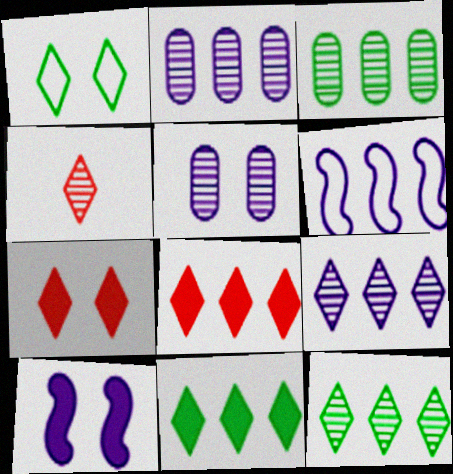[[3, 6, 8]]